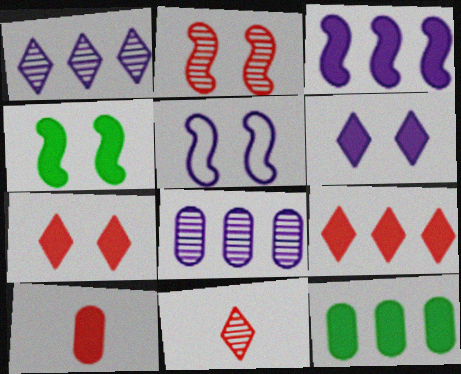[[2, 4, 5], 
[3, 9, 12], 
[5, 11, 12]]